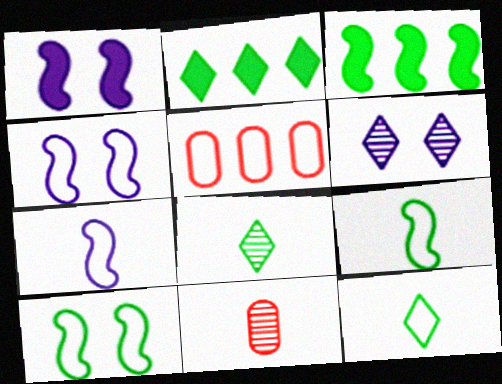[[1, 5, 8], 
[2, 4, 11], 
[4, 5, 12]]